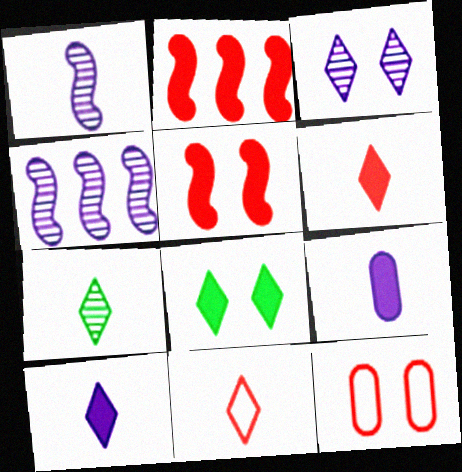[[2, 8, 9], 
[7, 10, 11]]